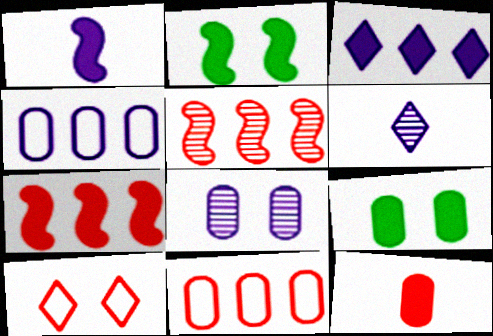[[1, 2, 7], 
[2, 3, 12], 
[2, 6, 11], 
[2, 8, 10], 
[5, 10, 12]]